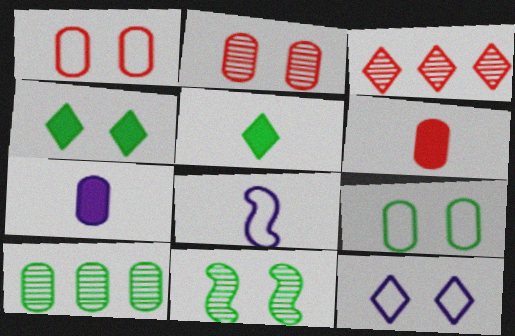[[1, 7, 10], 
[3, 5, 12], 
[4, 9, 11]]